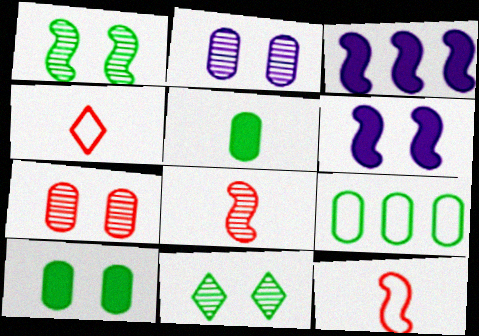[[1, 3, 12]]